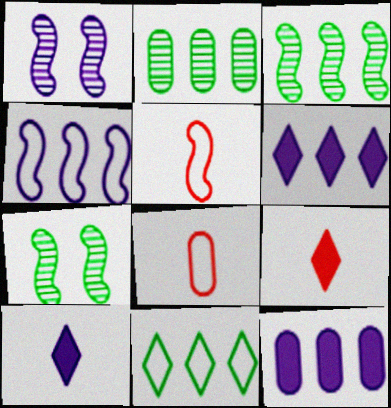[[6, 7, 8]]